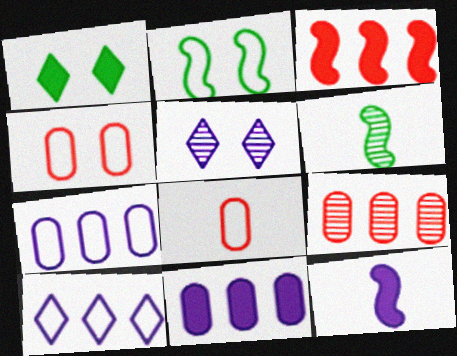[[2, 8, 10], 
[5, 6, 9], 
[5, 7, 12]]